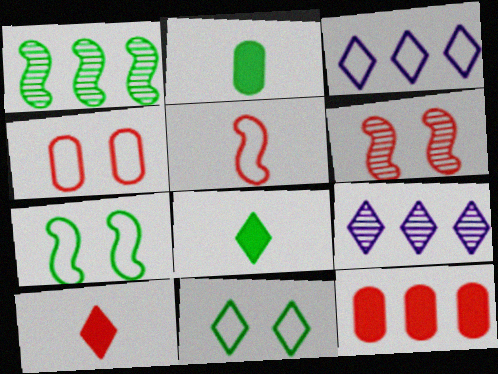[[1, 2, 11], 
[1, 3, 12], 
[2, 3, 6], 
[9, 10, 11]]